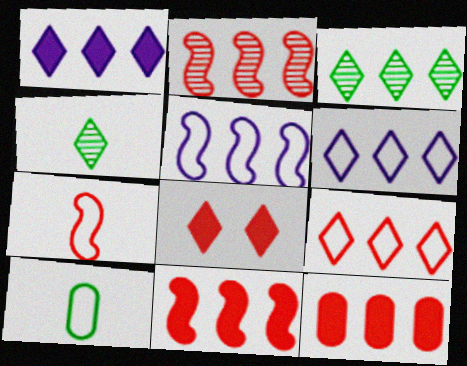[[1, 3, 9], 
[2, 9, 12], 
[3, 5, 12], 
[4, 6, 8]]